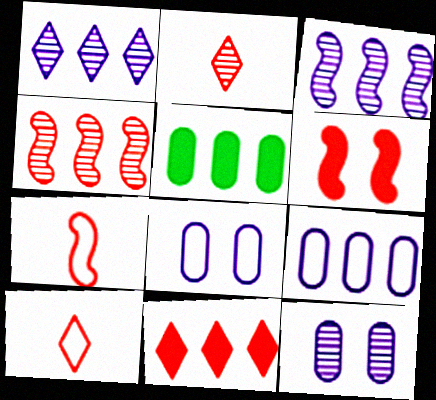[[4, 6, 7]]